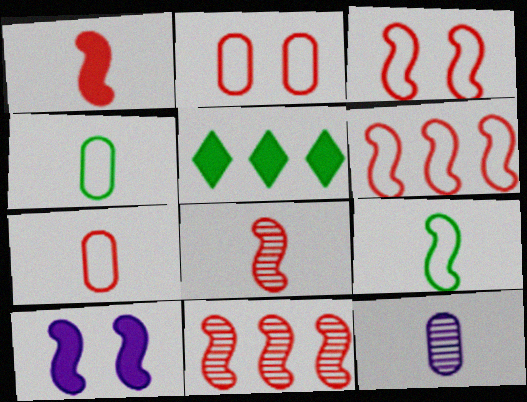[[1, 3, 11], 
[3, 5, 12], 
[9, 10, 11]]